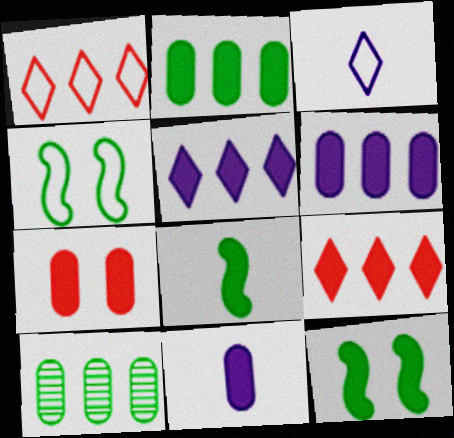[[2, 7, 11], 
[5, 7, 8], 
[9, 11, 12]]